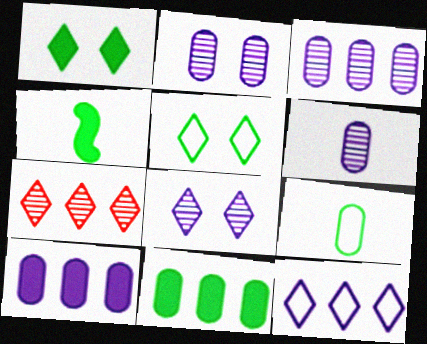[[1, 4, 11], 
[2, 3, 6]]